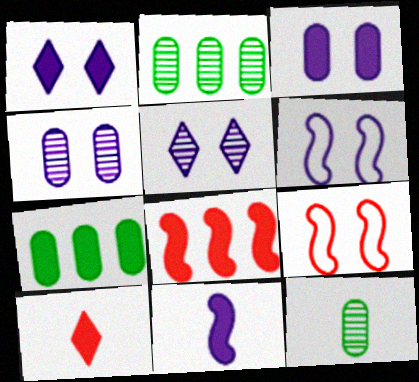[[1, 4, 6], 
[2, 6, 10], 
[3, 5, 6]]